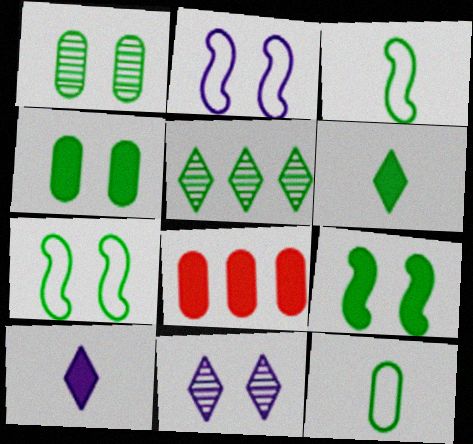[[3, 4, 5], 
[3, 8, 11], 
[5, 9, 12], 
[8, 9, 10]]